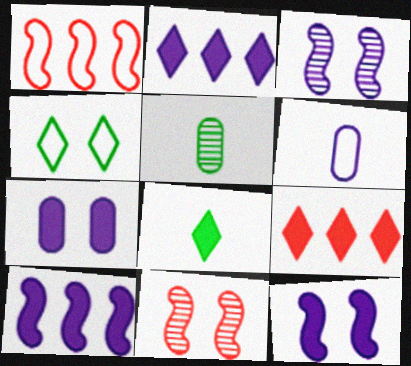[[1, 4, 6], 
[2, 3, 6], 
[4, 7, 11]]